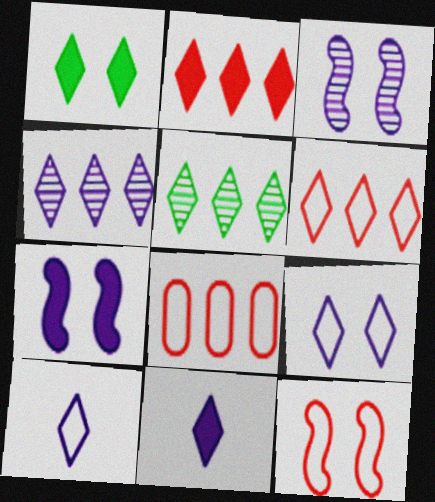[[1, 2, 11], 
[4, 9, 11]]